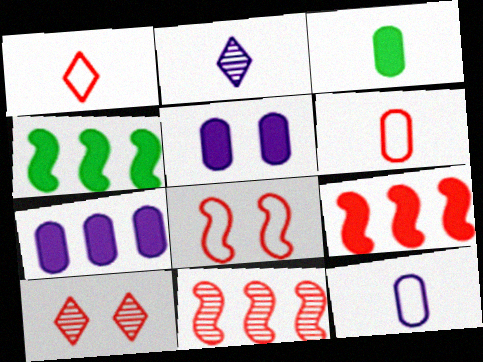[[4, 10, 12], 
[6, 9, 10]]